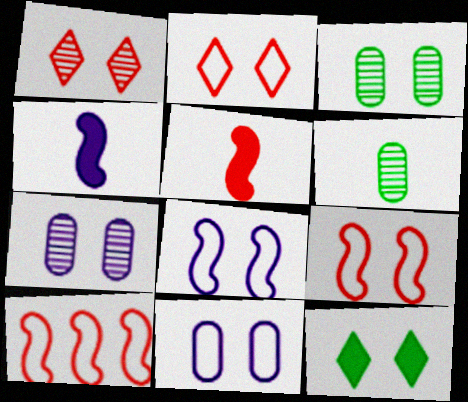[[7, 9, 12]]